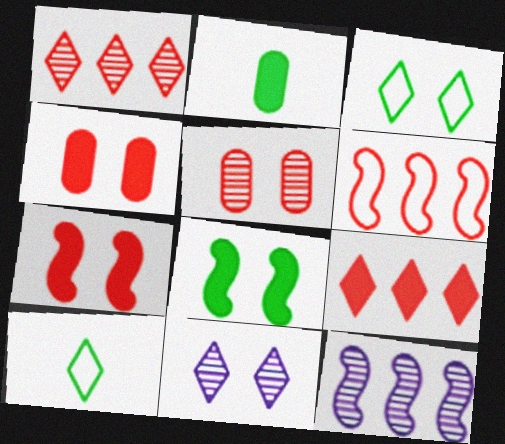[[2, 6, 11], 
[4, 10, 12], 
[9, 10, 11]]